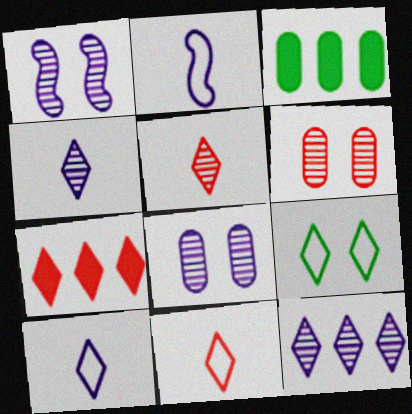[[1, 3, 11], 
[4, 7, 9]]